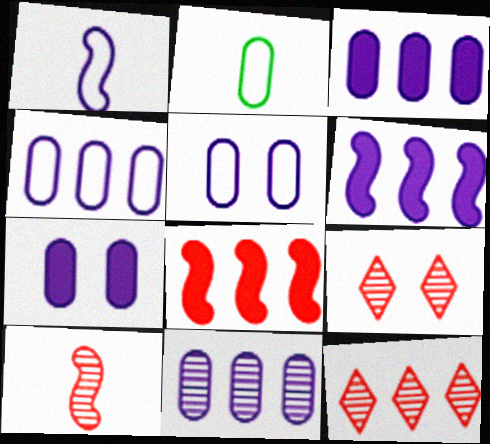[[2, 6, 9], 
[3, 4, 11]]